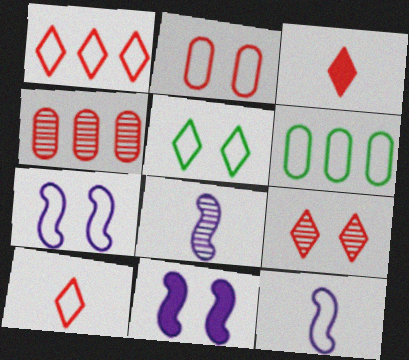[[1, 3, 9], 
[2, 5, 7], 
[6, 7, 10]]